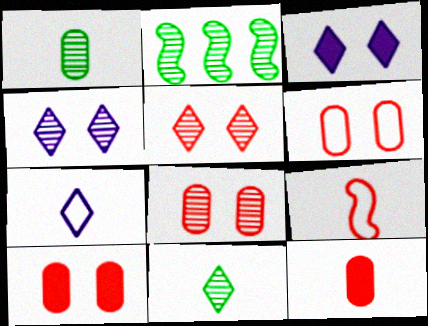[[2, 7, 10], 
[6, 8, 10]]